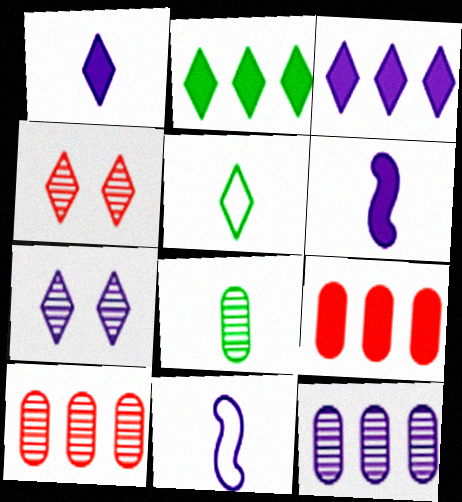[[3, 4, 5]]